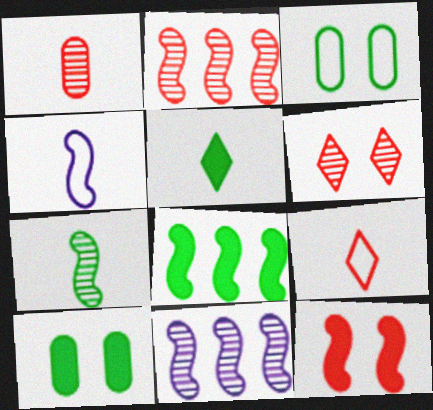[[1, 2, 6], 
[1, 4, 5], 
[5, 8, 10], 
[9, 10, 11]]